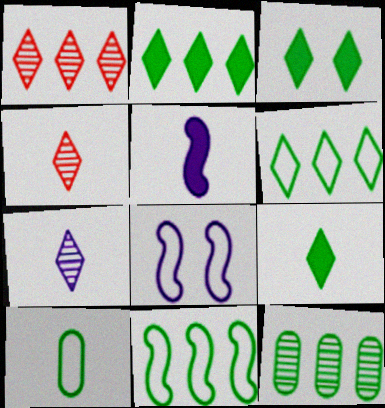[[2, 3, 9], 
[2, 11, 12], 
[4, 5, 10]]